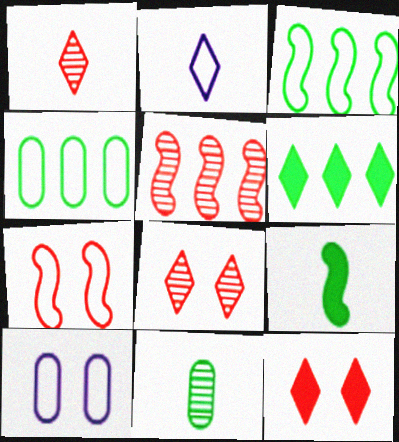[[2, 4, 7], 
[2, 6, 8]]